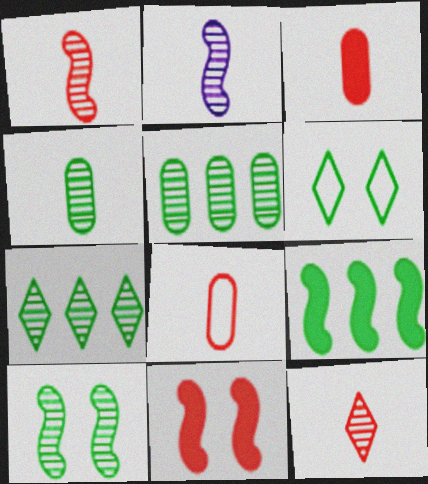[[2, 4, 12], 
[4, 6, 9], 
[4, 7, 10]]